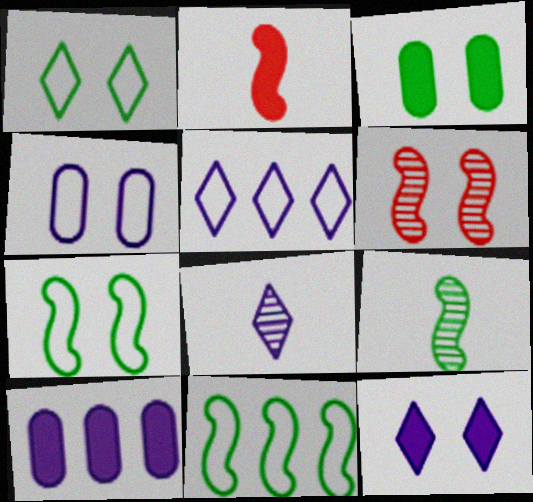[[5, 8, 12]]